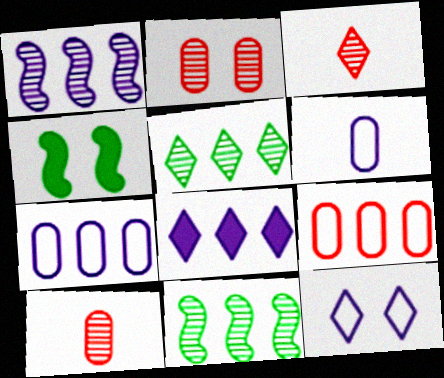[[1, 7, 8], 
[2, 4, 12], 
[3, 4, 7], 
[8, 9, 11]]